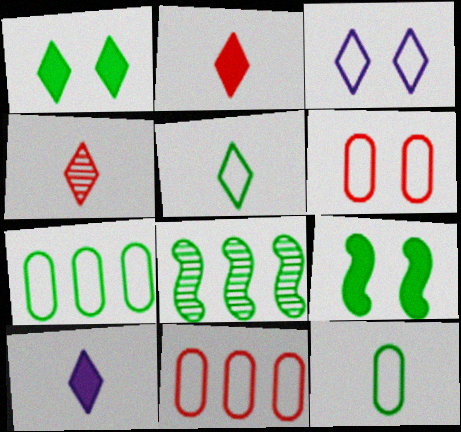[[1, 8, 12], 
[4, 5, 10], 
[6, 8, 10]]